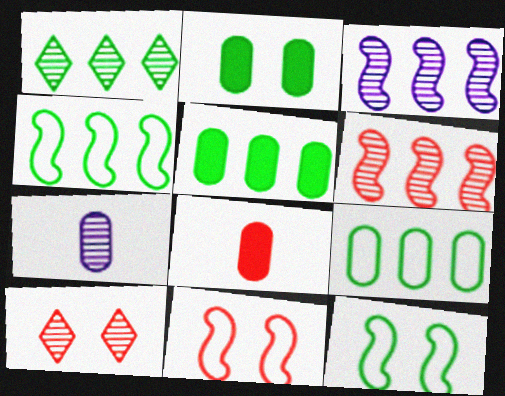[[1, 4, 5]]